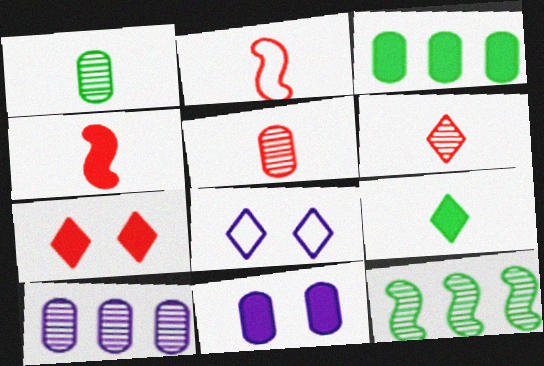[]